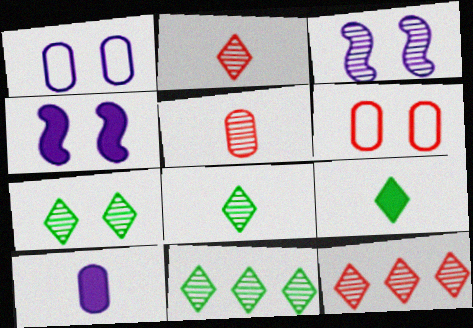[[3, 5, 11], 
[4, 6, 7], 
[7, 8, 11]]